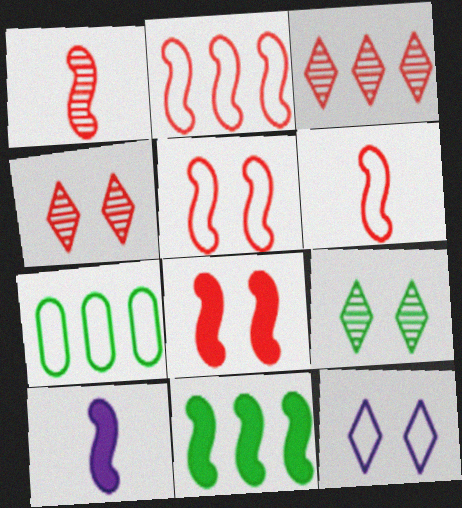[[1, 2, 8], 
[2, 5, 6], 
[4, 7, 10], 
[6, 7, 12], 
[8, 10, 11]]